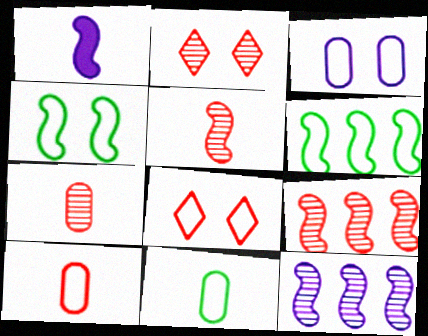[[1, 4, 9], 
[2, 7, 9], 
[3, 4, 8]]